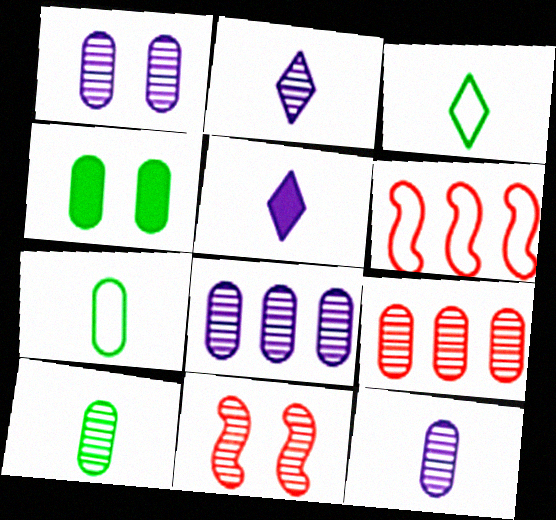[[1, 8, 12], 
[1, 9, 10], 
[2, 4, 6]]